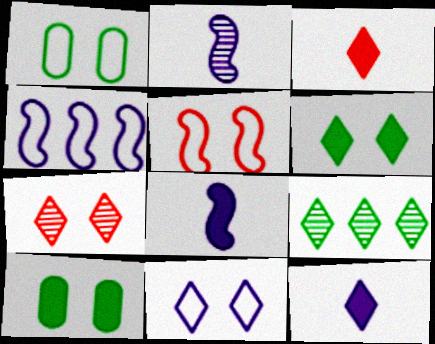[[1, 5, 11], 
[3, 9, 11], 
[6, 7, 11]]